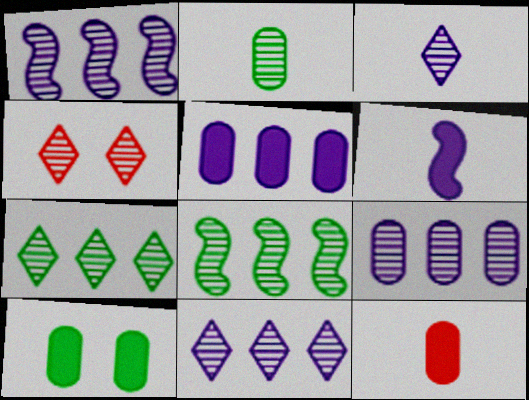[[1, 2, 4], 
[1, 9, 11], 
[3, 4, 7], 
[5, 10, 12]]